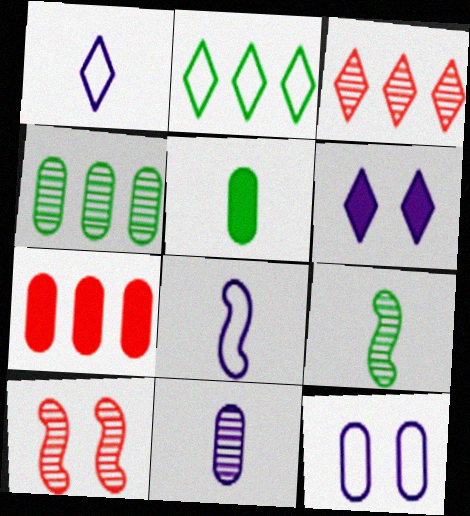[]